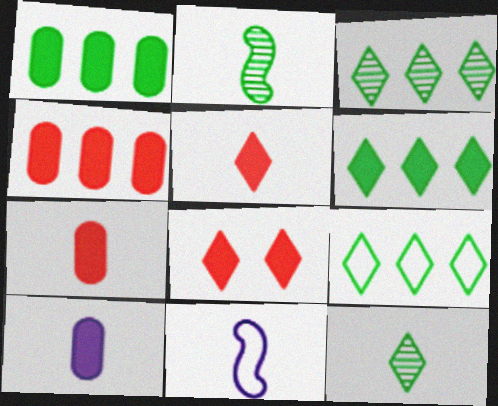[[3, 6, 9], 
[7, 11, 12]]